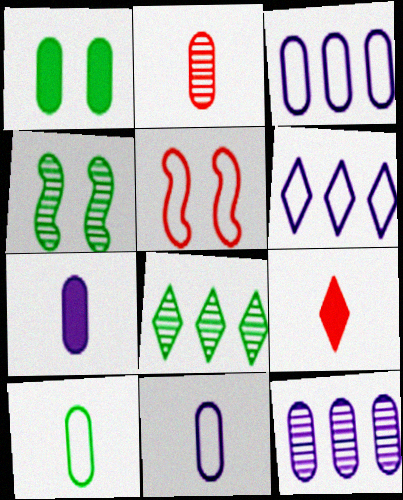[[1, 2, 3], 
[2, 7, 10], 
[3, 4, 9], 
[5, 6, 10], 
[5, 7, 8]]